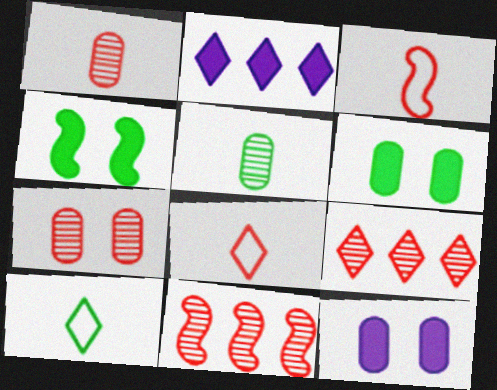[[10, 11, 12]]